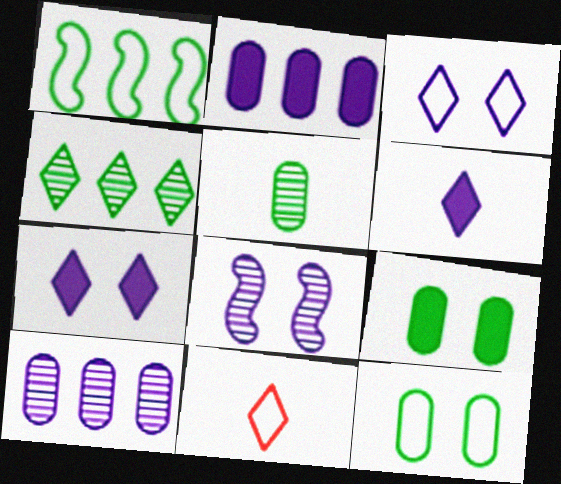[[4, 7, 11]]